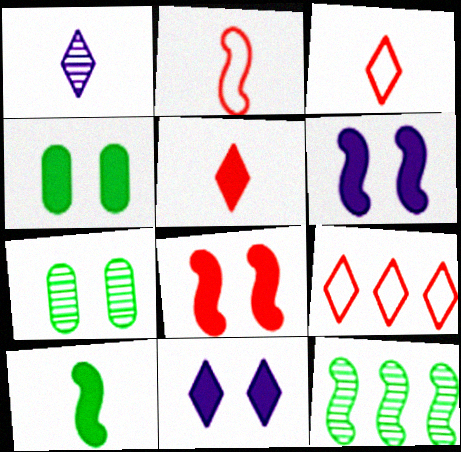[[2, 6, 12], 
[4, 8, 11]]